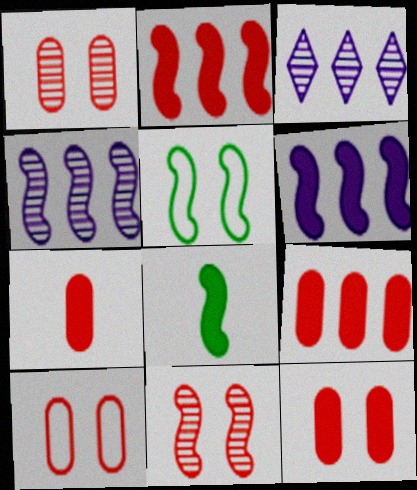[[1, 10, 12], 
[3, 5, 7], 
[3, 8, 10], 
[7, 9, 12]]